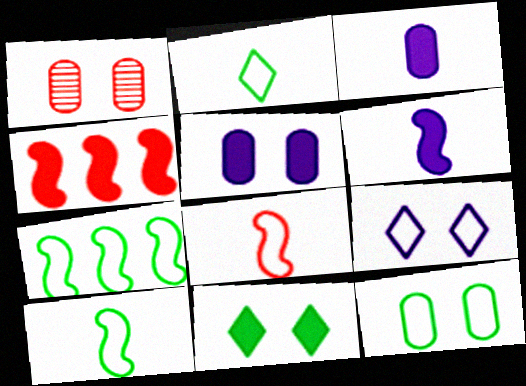[[1, 5, 12], 
[2, 7, 12], 
[3, 4, 11]]